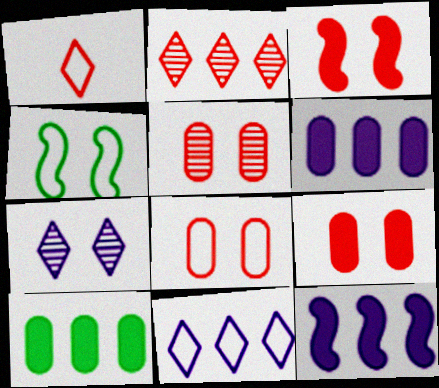[[4, 7, 9], 
[5, 8, 9]]